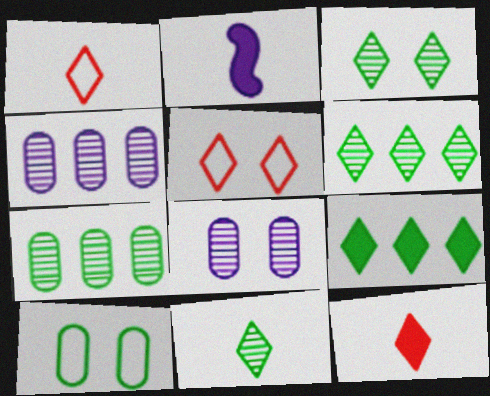[[2, 5, 7], 
[3, 6, 11]]